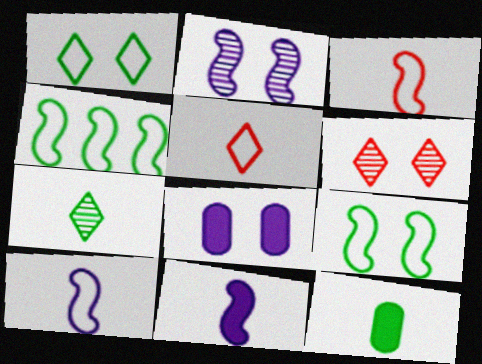[[6, 8, 9]]